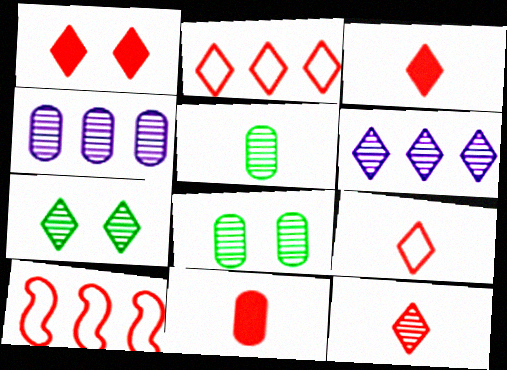[[1, 2, 12], 
[3, 9, 12], 
[6, 7, 12]]